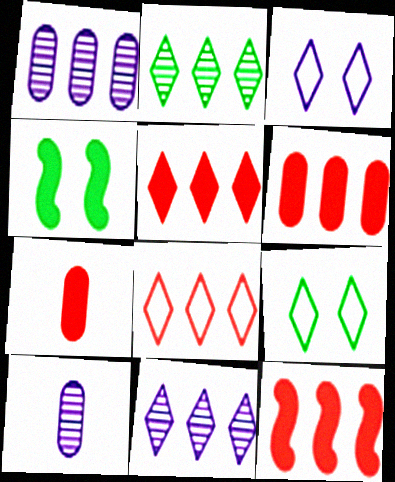[[4, 8, 10], 
[5, 6, 12], 
[9, 10, 12]]